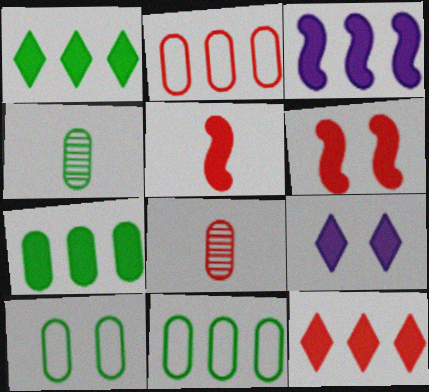[[3, 7, 12], 
[4, 7, 10], 
[5, 7, 9]]